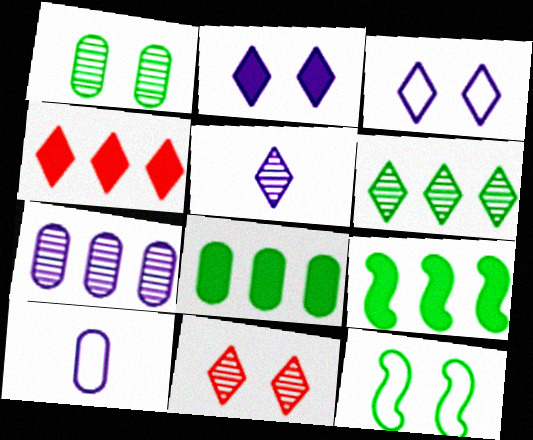[[5, 6, 11], 
[9, 10, 11]]